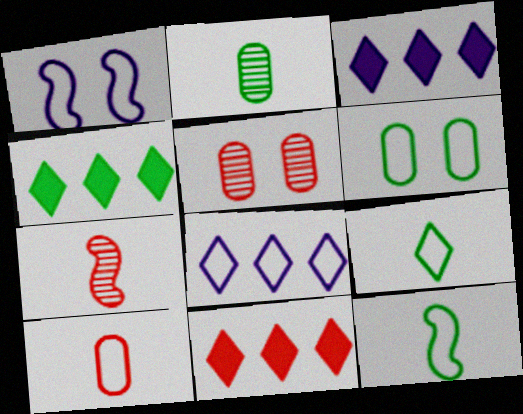[[1, 2, 11], 
[3, 4, 11], 
[3, 5, 12], 
[3, 6, 7]]